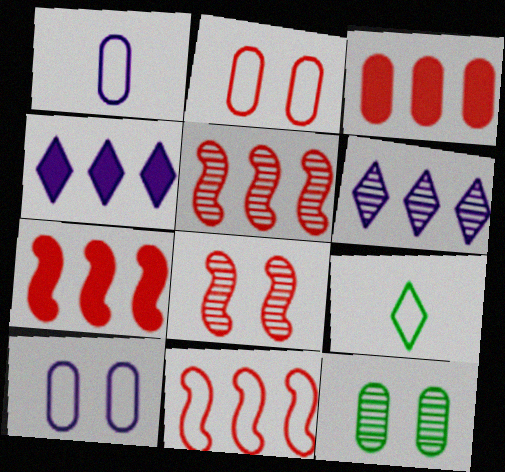[[1, 3, 12], 
[5, 7, 11], 
[9, 10, 11]]